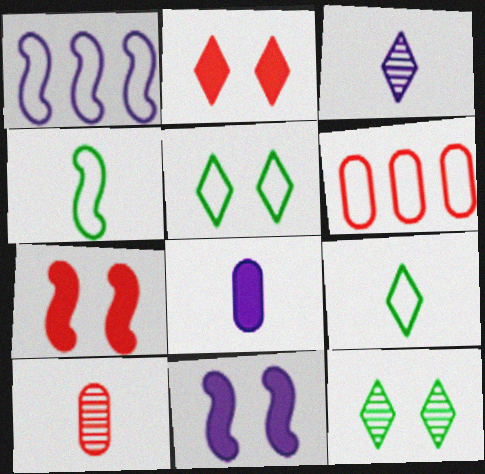[]